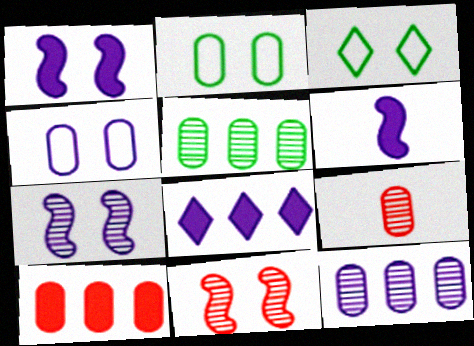[]